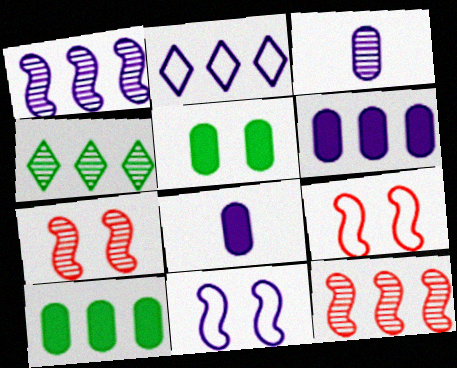[[1, 2, 6], 
[2, 10, 12], 
[3, 4, 7], 
[4, 8, 9]]